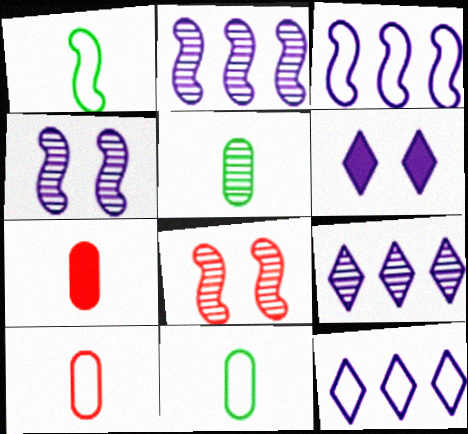[[5, 8, 9]]